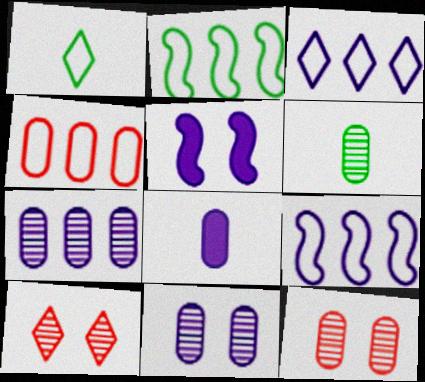[[2, 3, 4], 
[2, 8, 10], 
[6, 7, 12]]